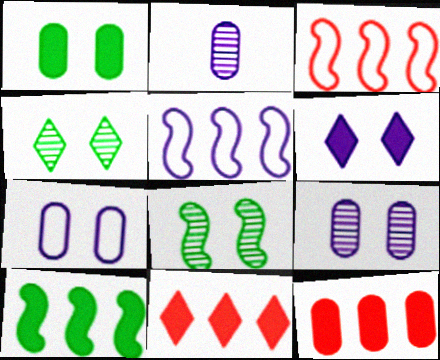[[2, 5, 6]]